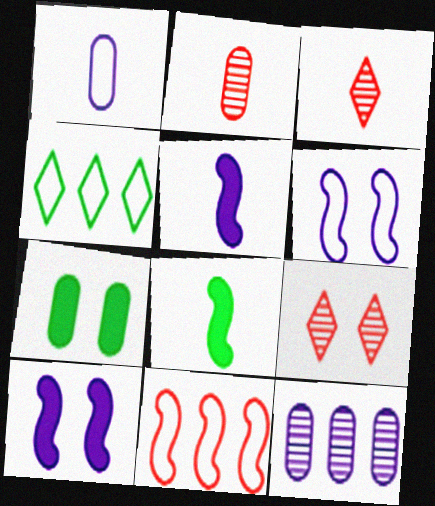[[1, 3, 8], 
[2, 4, 10], 
[6, 7, 9]]